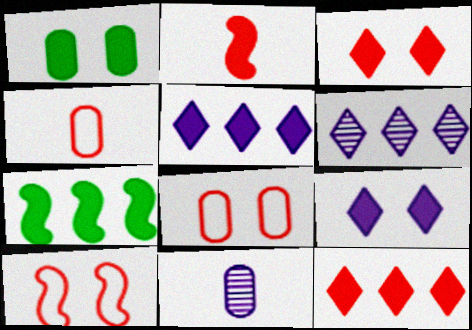[[1, 2, 5]]